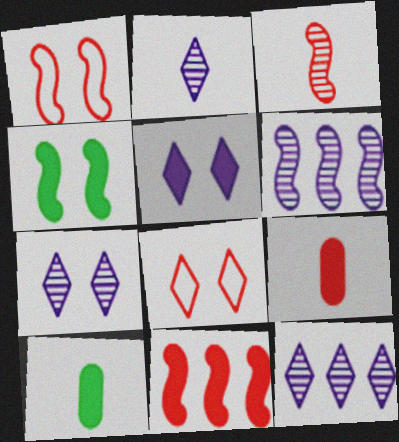[[1, 3, 11], 
[1, 10, 12], 
[2, 7, 12], 
[5, 10, 11], 
[6, 8, 10]]